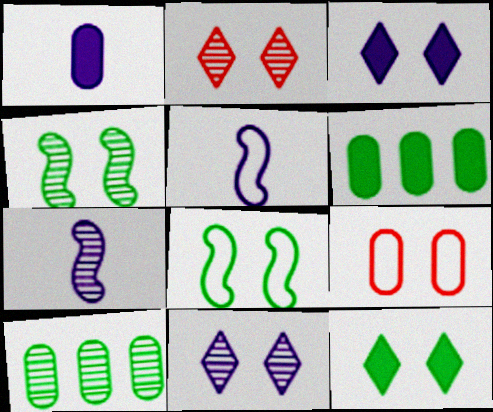[[1, 9, 10], 
[2, 5, 6], 
[2, 7, 10], 
[3, 4, 9]]